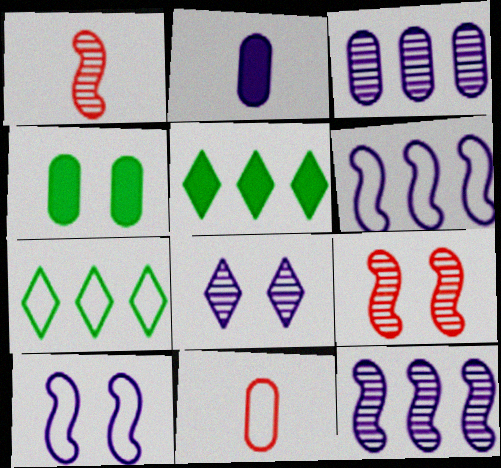[[2, 6, 8], 
[2, 7, 9], 
[3, 4, 11], 
[7, 10, 11]]